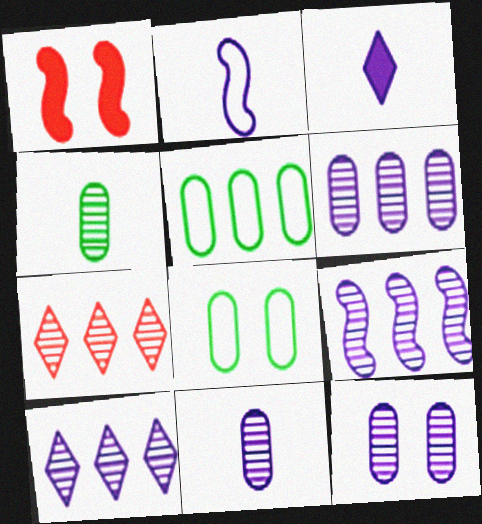[[2, 3, 11], 
[6, 9, 10], 
[6, 11, 12]]